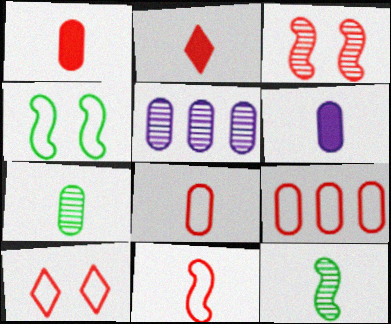[[2, 3, 9], 
[2, 4, 5], 
[6, 7, 8], 
[9, 10, 11]]